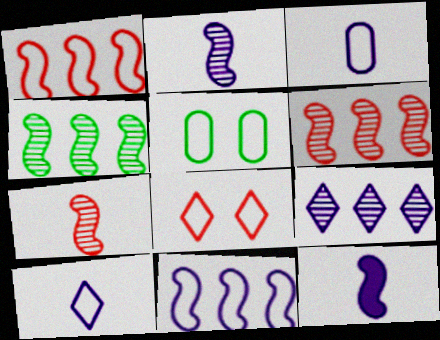[[1, 5, 10]]